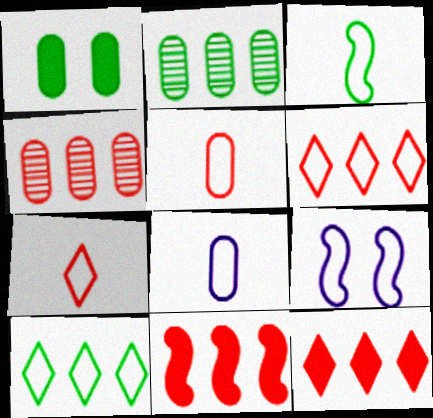[[1, 4, 8], 
[3, 7, 8], 
[4, 6, 11], 
[5, 9, 10]]